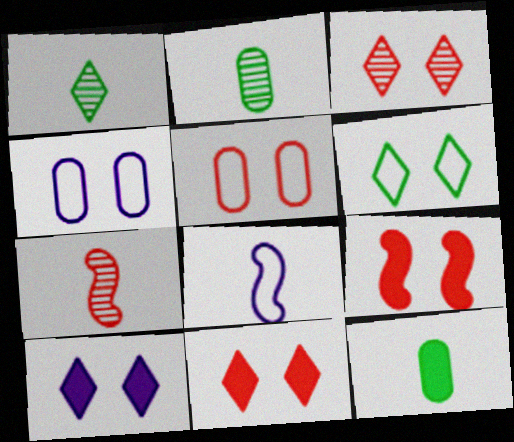[[3, 5, 9], 
[3, 6, 10]]